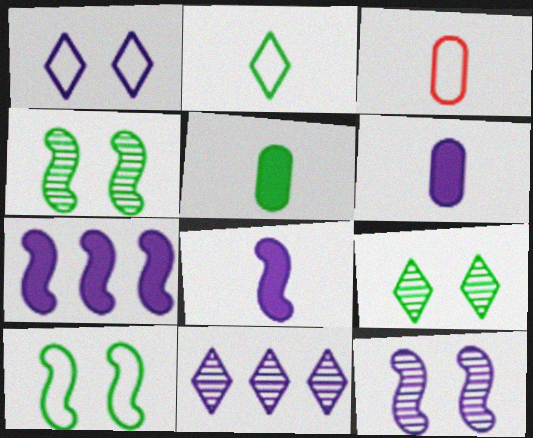[[3, 7, 9]]